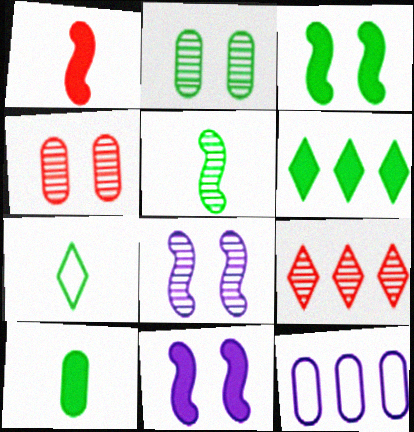[[3, 6, 10], 
[4, 10, 12], 
[5, 7, 10]]